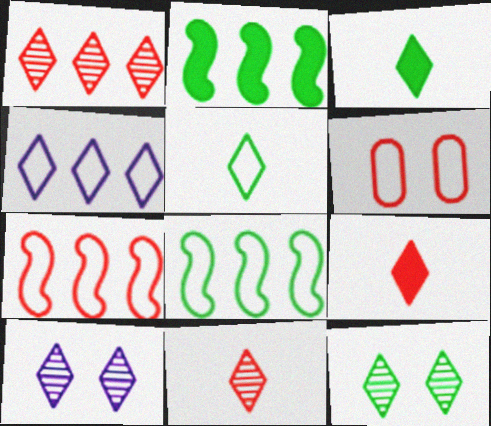[[4, 9, 12]]